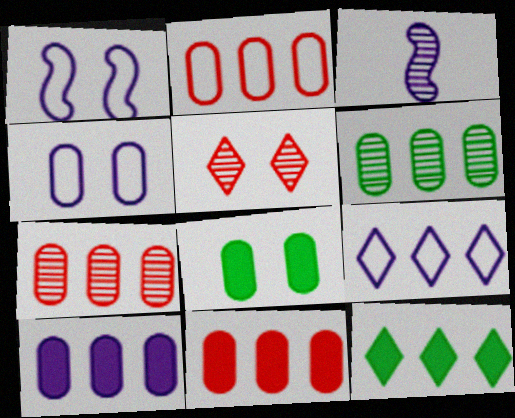[[1, 5, 8], 
[2, 6, 10], 
[2, 7, 11], 
[3, 5, 6]]